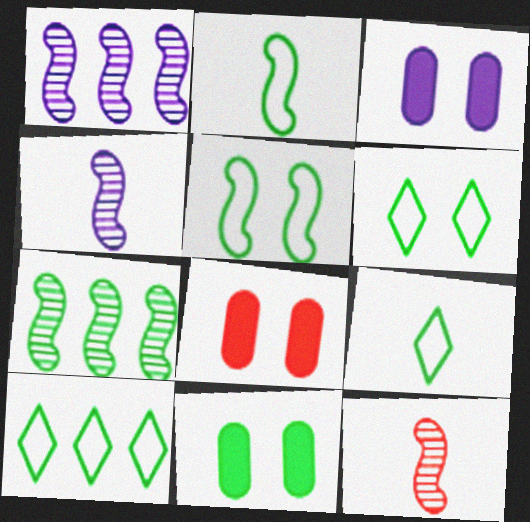[[1, 8, 9], 
[3, 8, 11], 
[3, 10, 12], 
[4, 8, 10], 
[6, 9, 10], 
[7, 9, 11]]